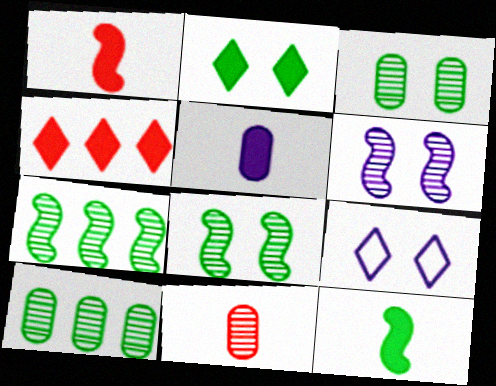[[1, 9, 10]]